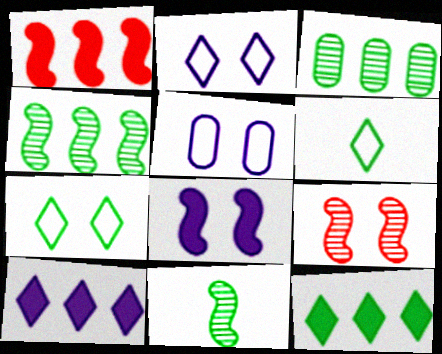[]